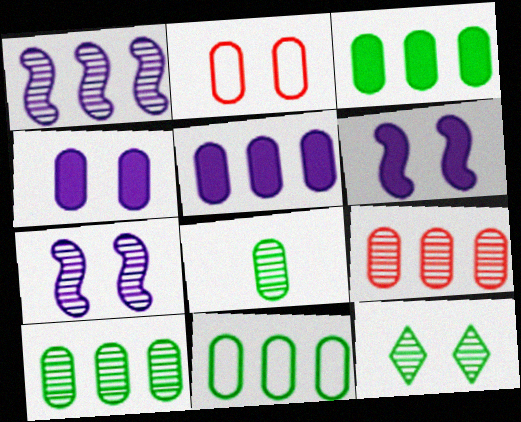[[2, 5, 8], 
[2, 6, 12], 
[3, 10, 11], 
[5, 9, 11]]